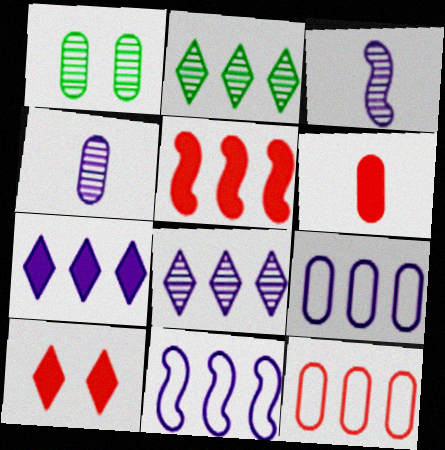[[1, 6, 9], 
[2, 5, 9], 
[5, 6, 10]]